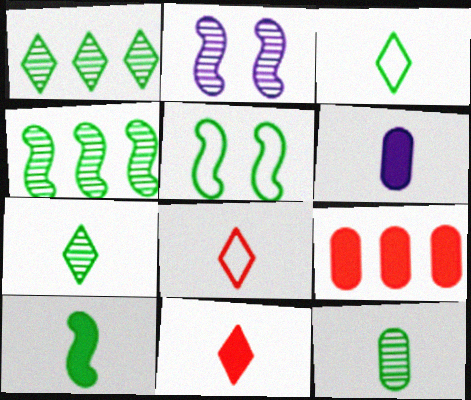[[2, 3, 9], 
[3, 10, 12], 
[4, 5, 10], 
[6, 10, 11]]